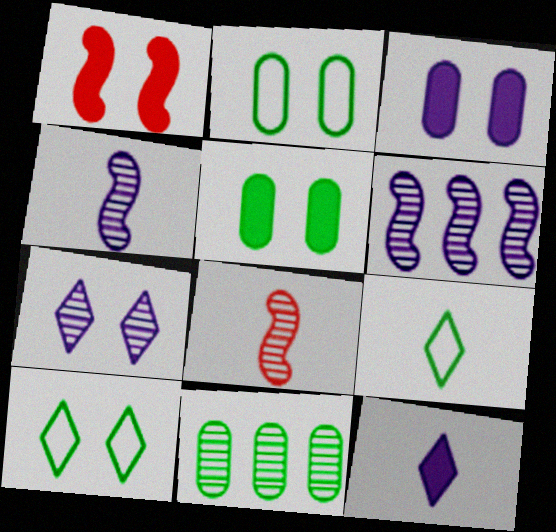[[1, 2, 7], 
[7, 8, 11]]